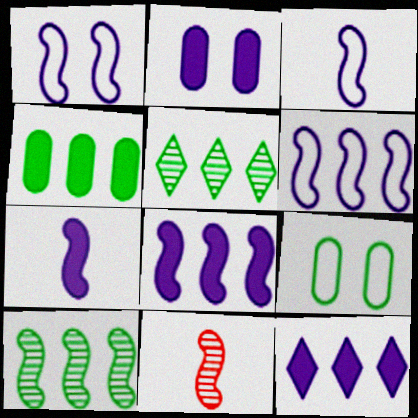[[1, 3, 6], 
[2, 7, 12], 
[9, 11, 12]]